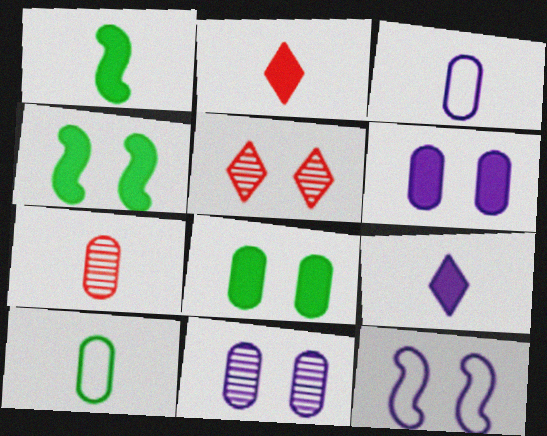[[5, 8, 12]]